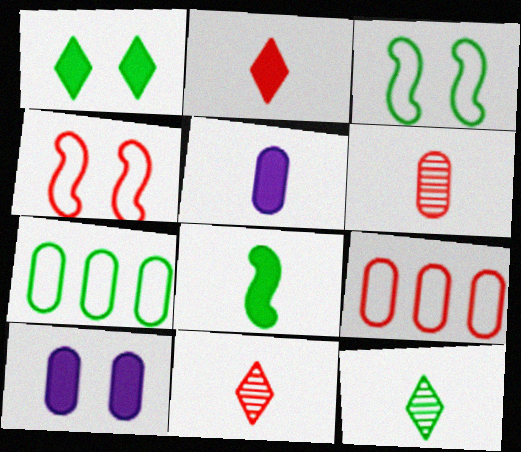[[2, 5, 8], 
[6, 7, 10]]